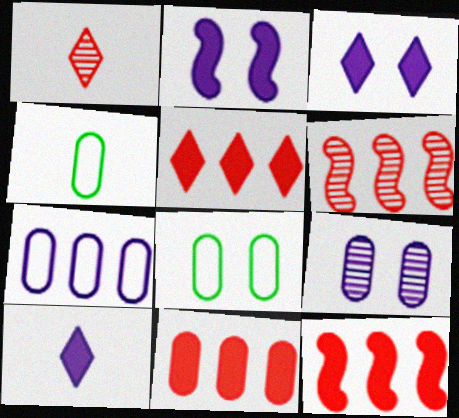[[3, 4, 6], 
[4, 9, 11], 
[5, 11, 12], 
[6, 8, 10]]